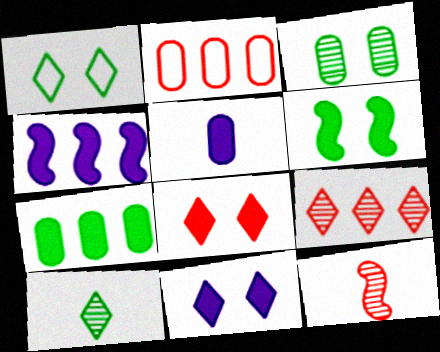[[1, 3, 6], 
[2, 3, 5], 
[2, 8, 12], 
[4, 5, 11]]